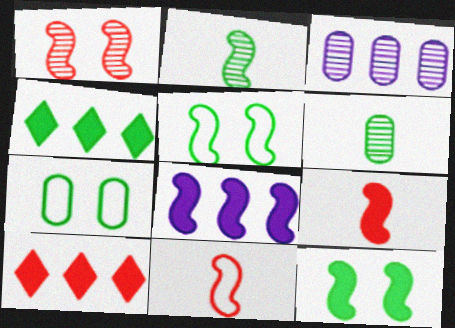[[2, 4, 7], 
[4, 5, 6], 
[8, 9, 12]]